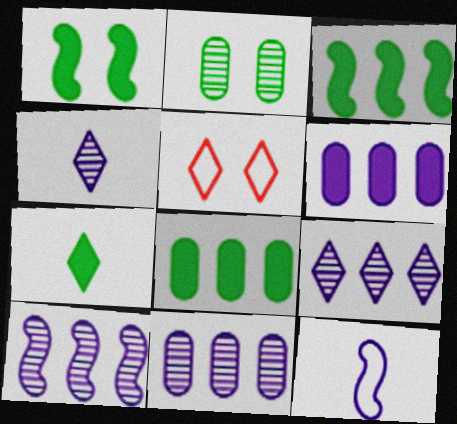[[1, 7, 8], 
[5, 7, 9], 
[9, 10, 11]]